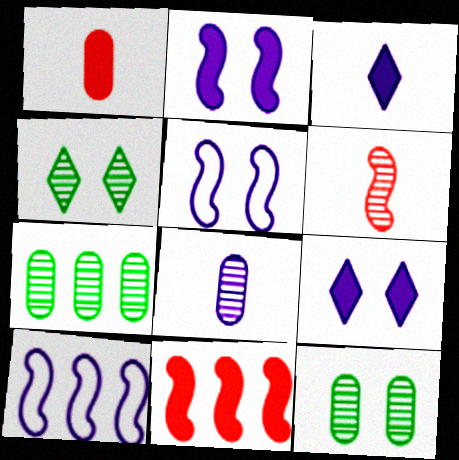[[1, 4, 10], 
[8, 9, 10]]